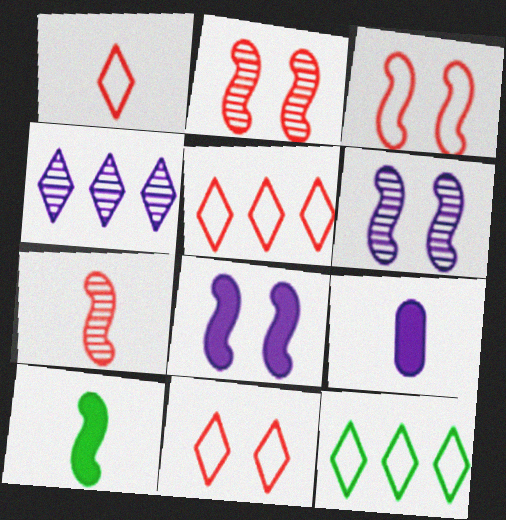[[1, 5, 11], 
[2, 9, 12]]